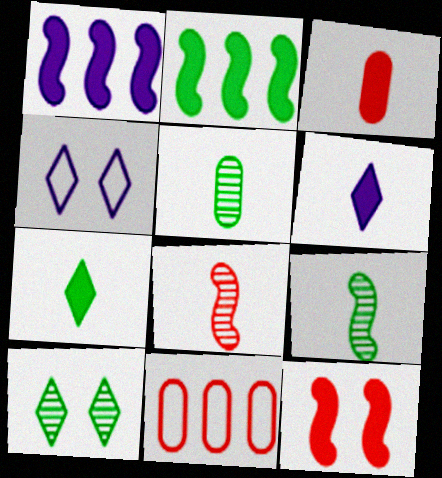[]